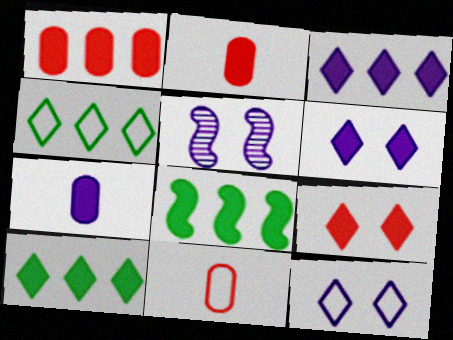[[1, 3, 8], 
[2, 4, 5], 
[2, 6, 8], 
[5, 10, 11], 
[7, 8, 9]]